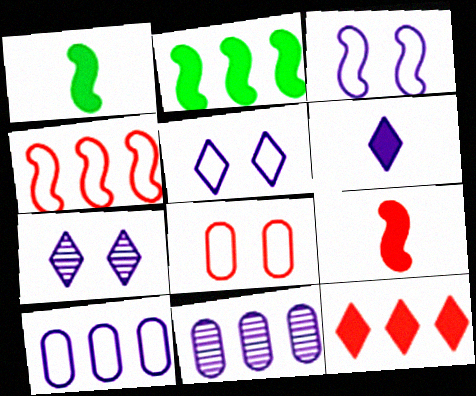[[3, 6, 11]]